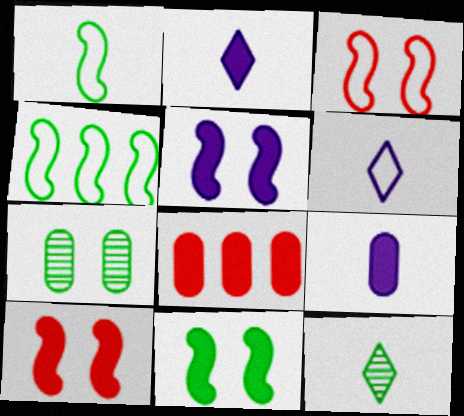[[2, 8, 11], 
[5, 10, 11]]